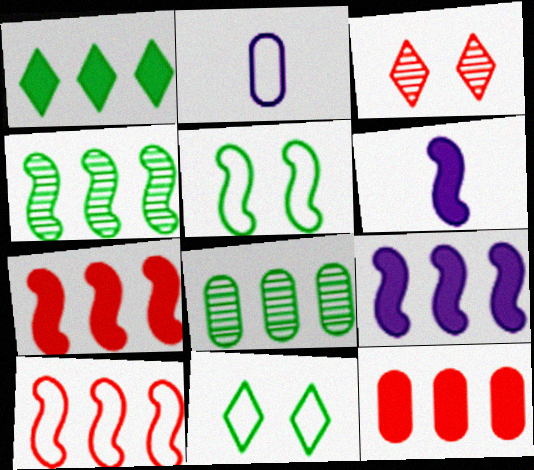[[1, 9, 12], 
[2, 10, 11], 
[4, 9, 10]]